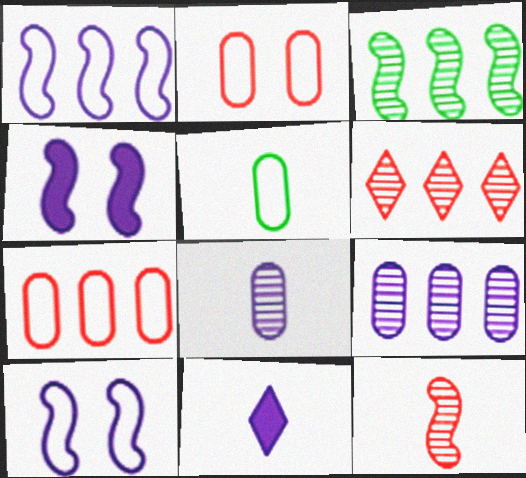[[2, 3, 11], 
[3, 6, 9], 
[4, 5, 6], 
[5, 11, 12], 
[9, 10, 11]]